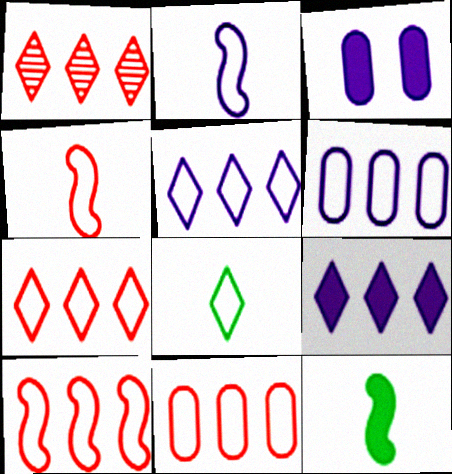[[7, 10, 11]]